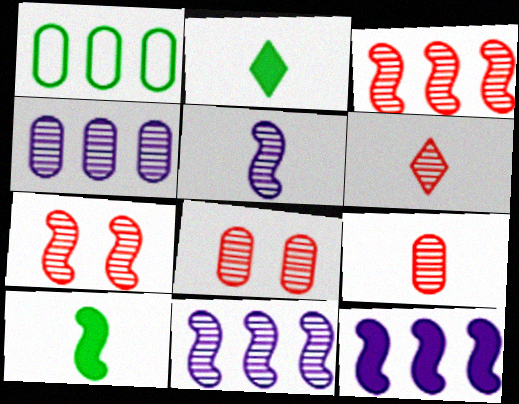[[3, 6, 8]]